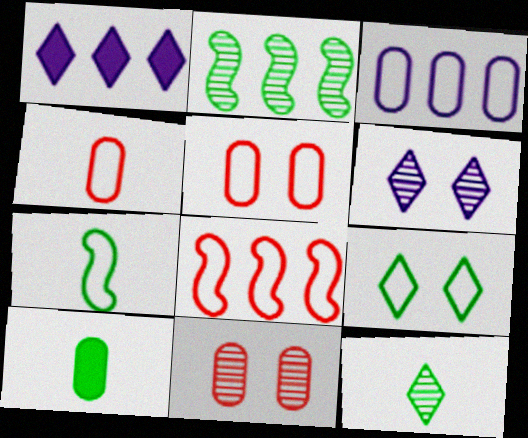[[1, 7, 11], 
[2, 9, 10], 
[3, 10, 11], 
[6, 8, 10], 
[7, 10, 12]]